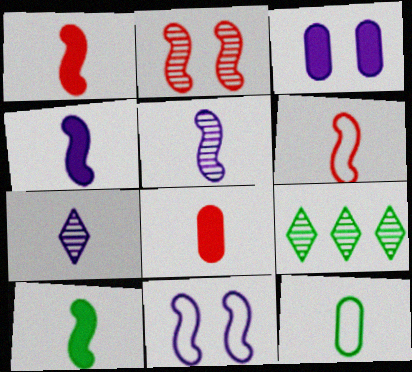[[1, 4, 10], 
[1, 7, 12], 
[3, 6, 9], 
[5, 6, 10], 
[8, 9, 11]]